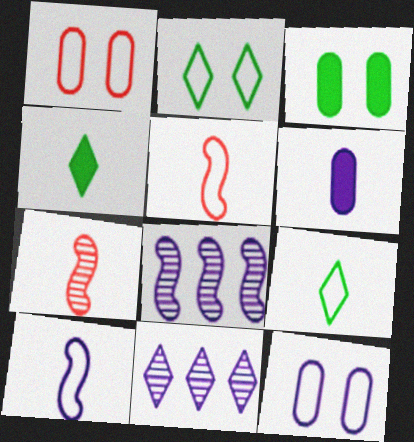[[1, 4, 8], 
[3, 5, 11], 
[6, 7, 9]]